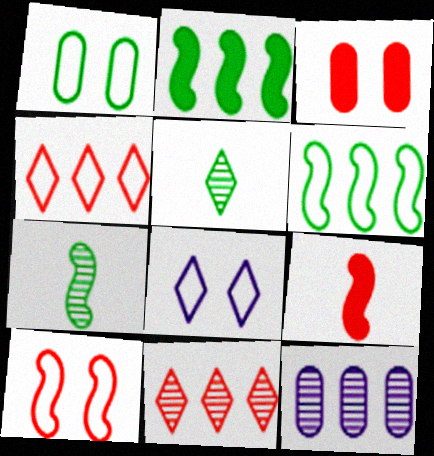[[1, 2, 5], 
[1, 8, 10], 
[2, 4, 12]]